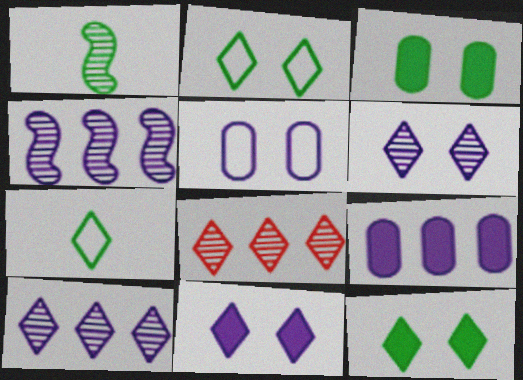[[7, 8, 11]]